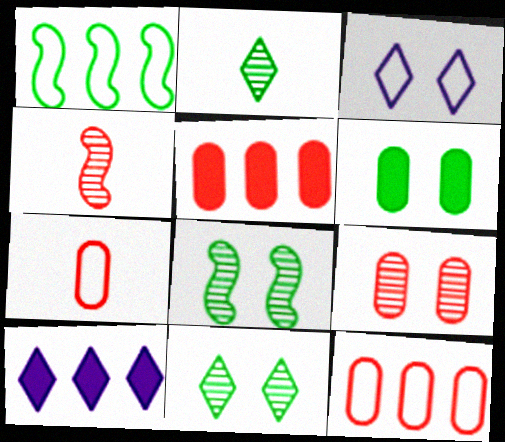[[1, 2, 6], 
[1, 3, 7], 
[5, 7, 9], 
[7, 8, 10]]